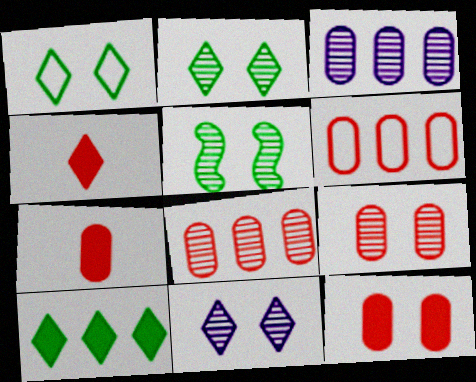[[5, 9, 11], 
[6, 7, 9]]